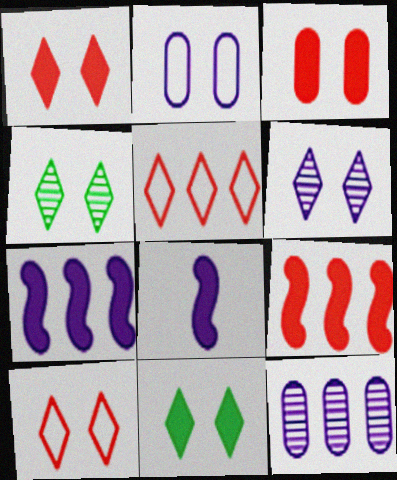[[6, 10, 11]]